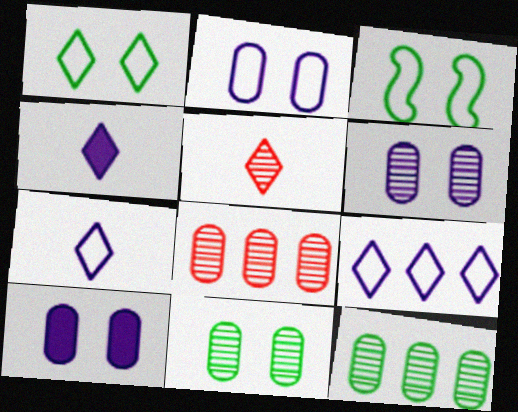[[2, 6, 10], 
[3, 4, 8]]